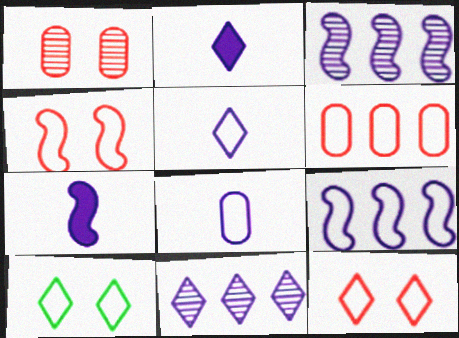[]